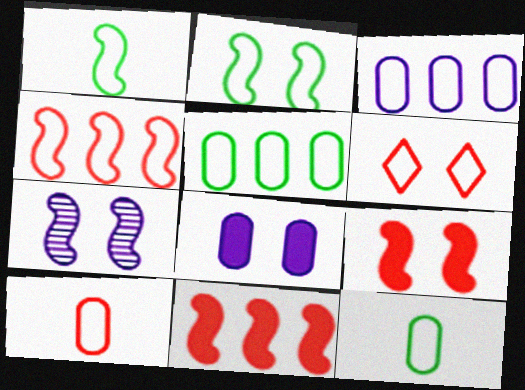[[1, 3, 6], 
[1, 7, 11], 
[2, 7, 9], 
[4, 6, 10]]